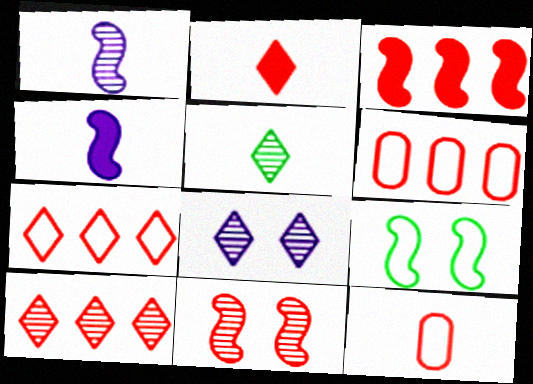[[1, 3, 9], 
[2, 6, 11], 
[3, 6, 10], 
[4, 5, 12], 
[5, 8, 10]]